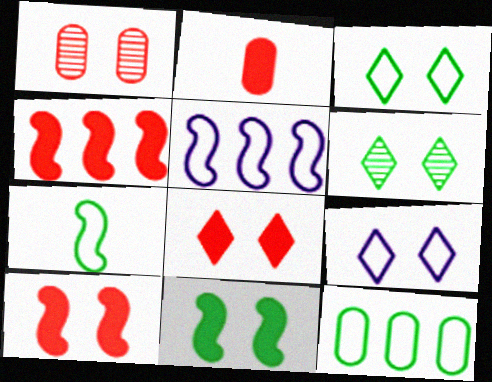[[1, 9, 11], 
[2, 4, 8], 
[2, 5, 6], 
[3, 7, 12], 
[6, 8, 9]]